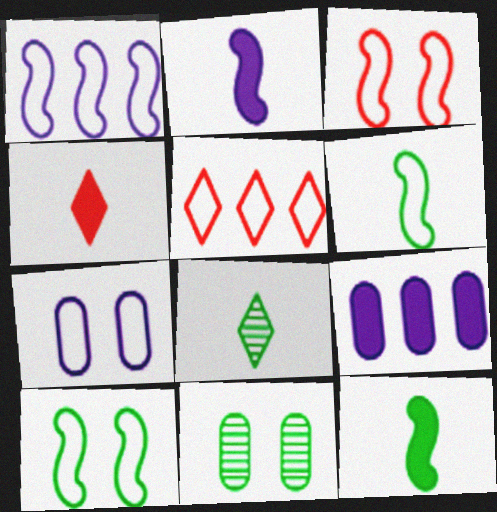[[1, 3, 6], 
[1, 4, 11], 
[2, 5, 11], 
[3, 8, 9], 
[5, 6, 7]]